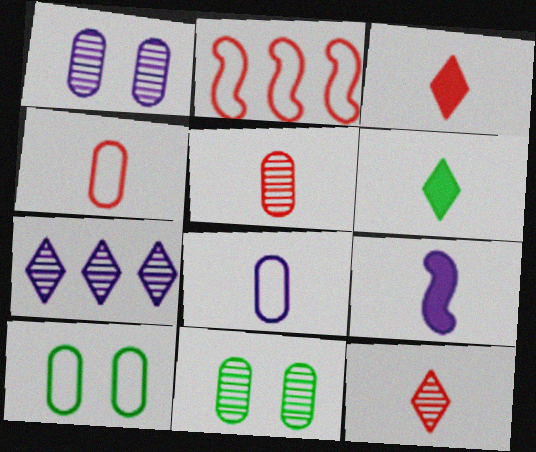[[1, 2, 6]]